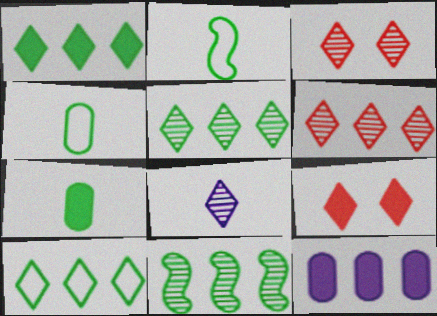[[1, 5, 10], 
[2, 3, 12], 
[3, 5, 8], 
[8, 9, 10]]